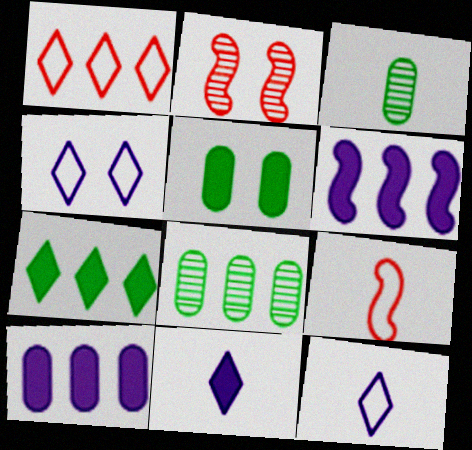[[1, 6, 8], 
[2, 4, 5], 
[3, 9, 11]]